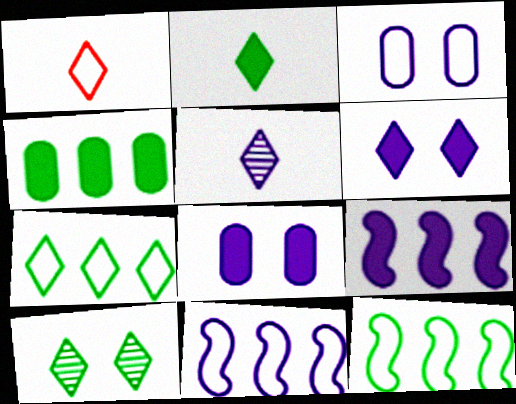[[1, 2, 5], 
[1, 3, 12], 
[2, 7, 10], 
[3, 5, 9], 
[5, 8, 11]]